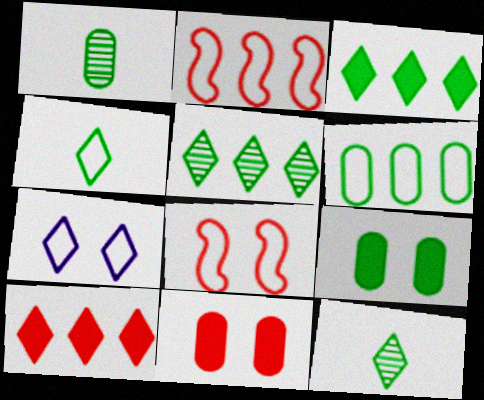[[1, 6, 9], 
[7, 10, 12]]